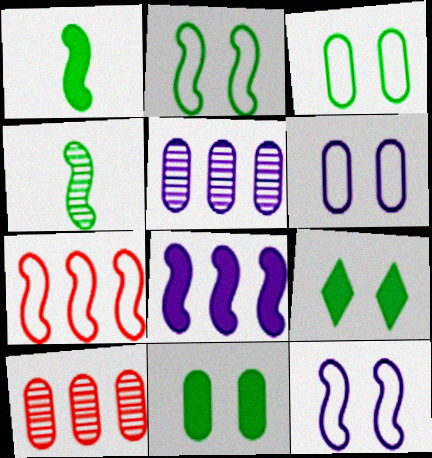[]